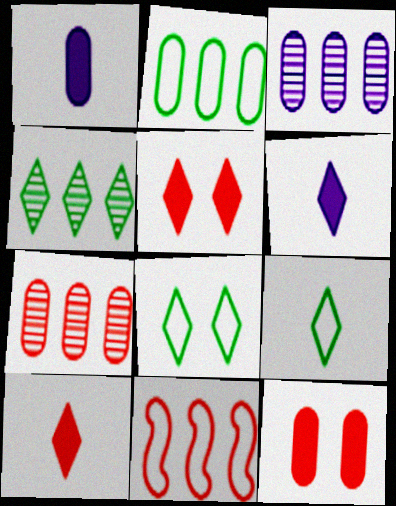[]